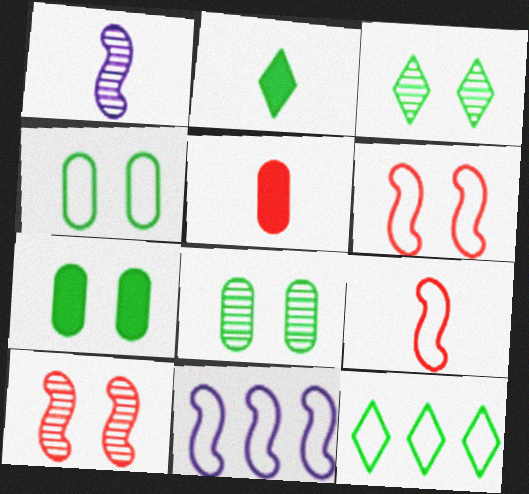[[2, 3, 12], 
[3, 5, 11], 
[4, 7, 8]]